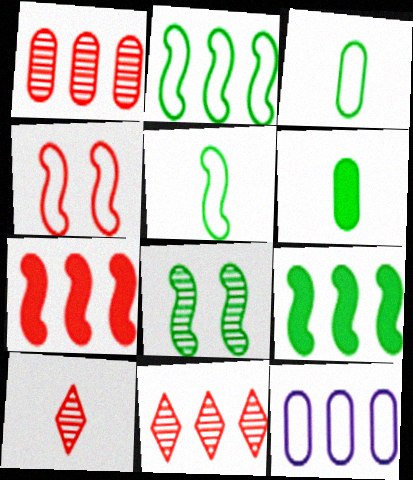[[5, 8, 9], 
[9, 11, 12]]